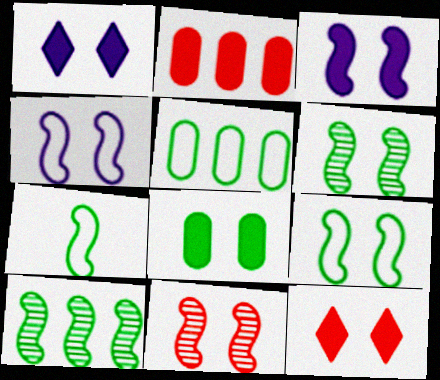[[3, 8, 12], 
[3, 9, 11]]